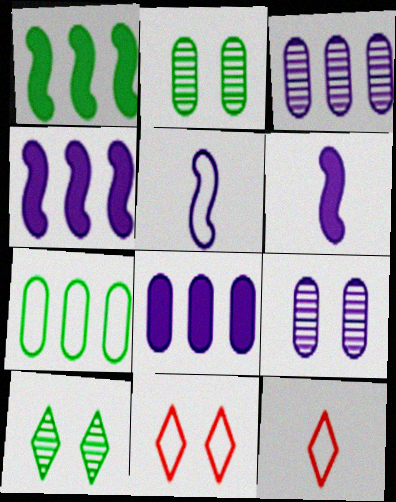[[1, 9, 12], 
[2, 4, 12], 
[5, 7, 11]]